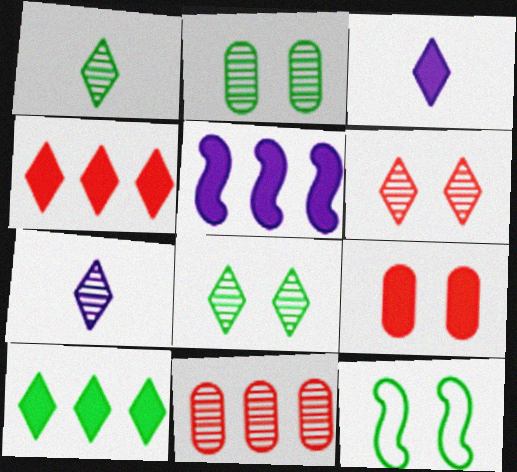[[3, 11, 12]]